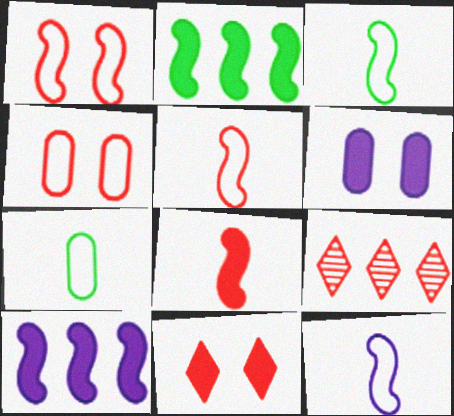[[3, 5, 12], 
[3, 6, 9], 
[4, 8, 9]]